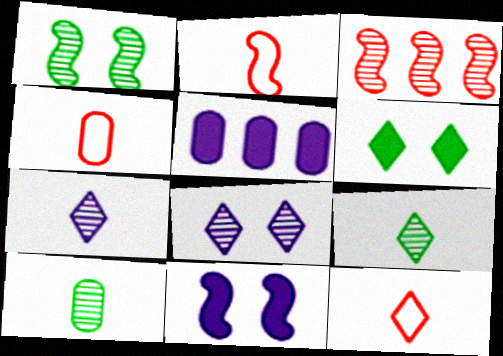[[1, 5, 12], 
[2, 4, 12], 
[3, 8, 10]]